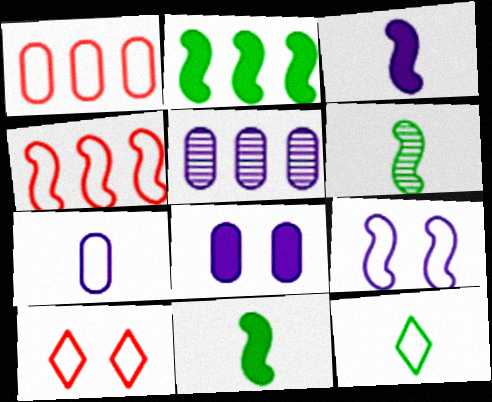[[1, 9, 12], 
[5, 7, 8], 
[5, 10, 11]]